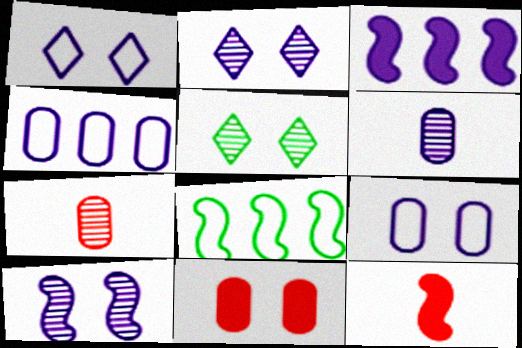[[1, 3, 6], 
[4, 5, 12], 
[8, 10, 12]]